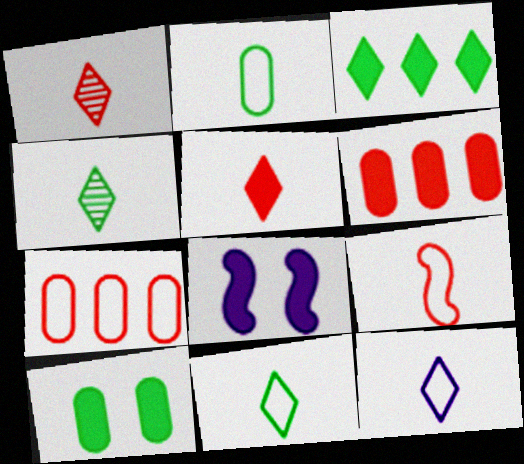[[2, 9, 12], 
[4, 5, 12], 
[4, 7, 8]]